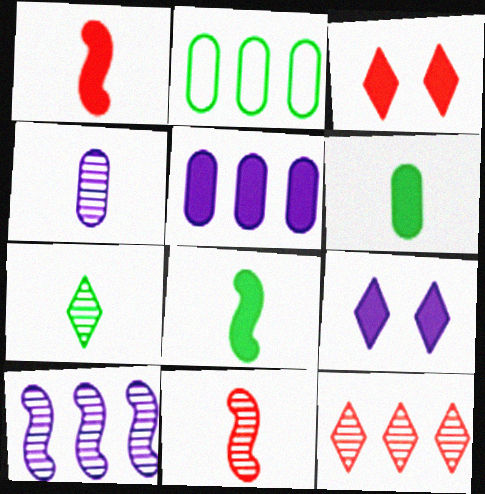[[2, 9, 11], 
[3, 5, 8], 
[4, 7, 11]]